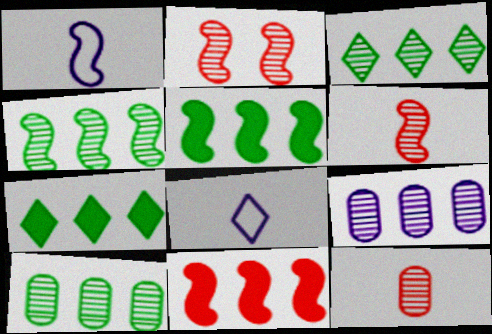[[1, 2, 5], 
[3, 4, 10]]